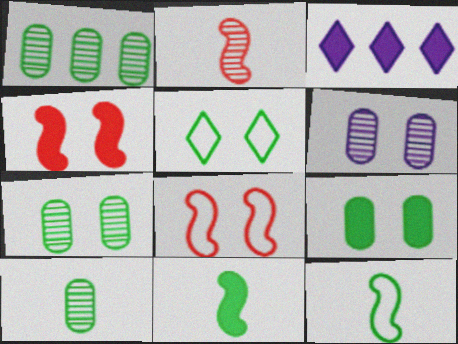[[1, 5, 11], 
[1, 7, 10], 
[3, 8, 10], 
[4, 5, 6]]